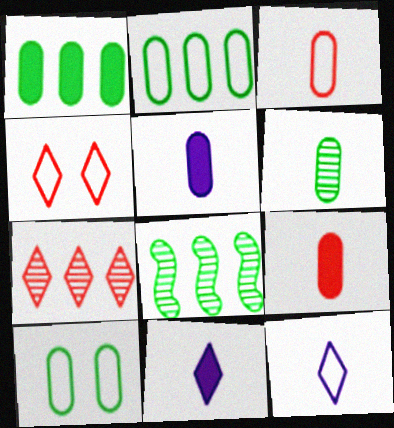[[1, 6, 10], 
[3, 5, 6], 
[4, 5, 8]]